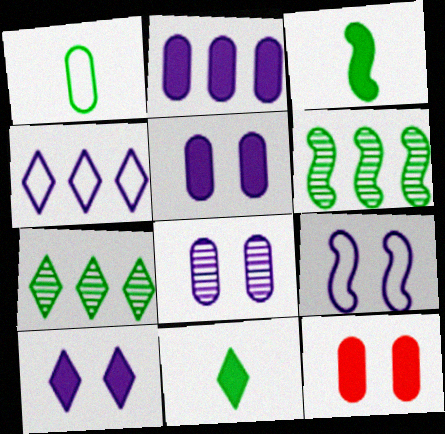[[8, 9, 10]]